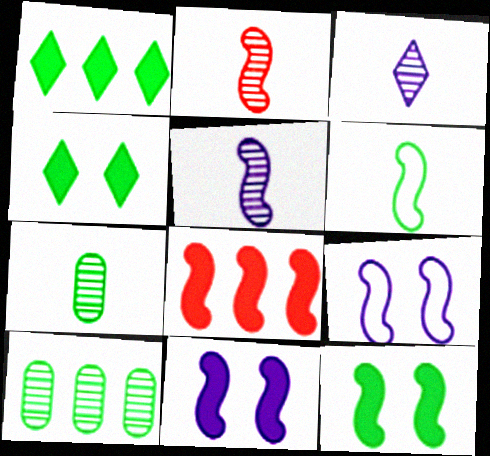[[2, 3, 7], 
[4, 6, 10]]